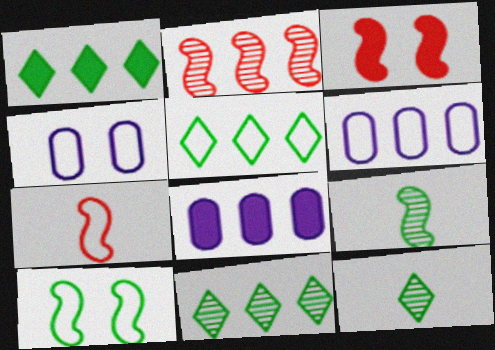[[1, 2, 6], 
[1, 5, 11], 
[2, 3, 7], 
[2, 5, 8], 
[3, 6, 12], 
[4, 5, 7]]